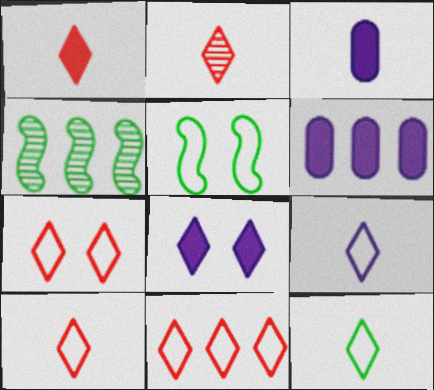[[1, 2, 10], 
[2, 5, 6], 
[3, 4, 7], 
[4, 6, 11], 
[7, 10, 11], 
[9, 10, 12]]